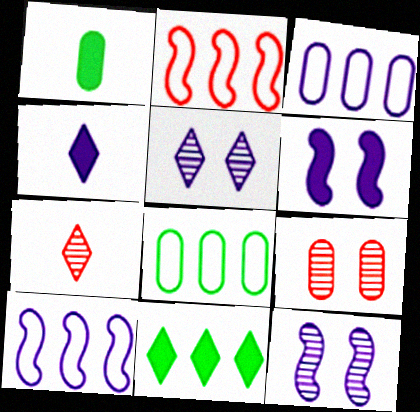[[1, 2, 5], 
[1, 3, 9], 
[3, 4, 12], 
[6, 7, 8]]